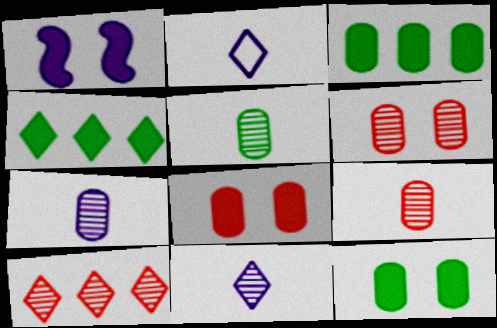[[5, 7, 9]]